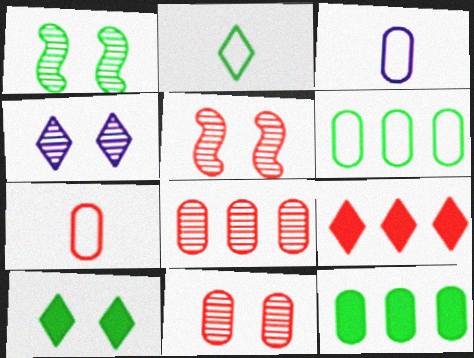[[1, 2, 12], 
[1, 3, 9], 
[1, 4, 11], 
[2, 4, 9], 
[3, 11, 12], 
[5, 7, 9]]